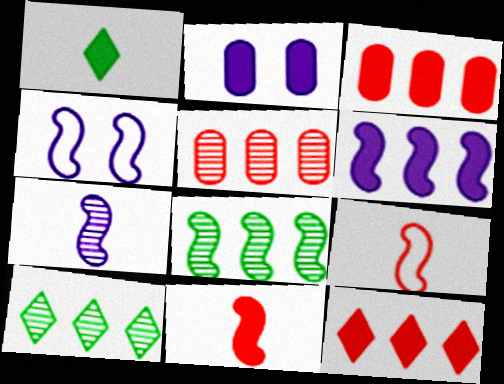[[1, 4, 5], 
[2, 9, 10], 
[4, 6, 7], 
[4, 8, 11]]